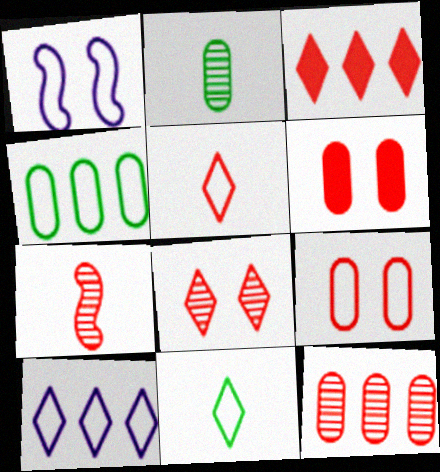[[1, 2, 3], 
[1, 4, 5], 
[3, 5, 8], 
[3, 7, 9], 
[7, 8, 12]]